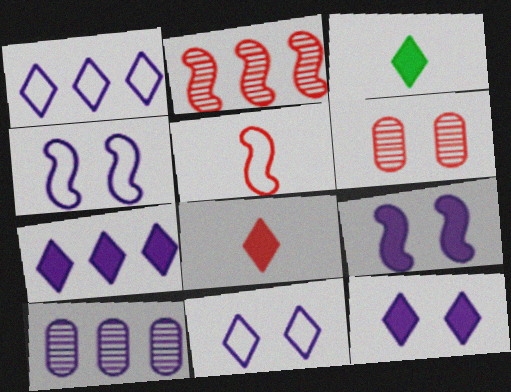[]